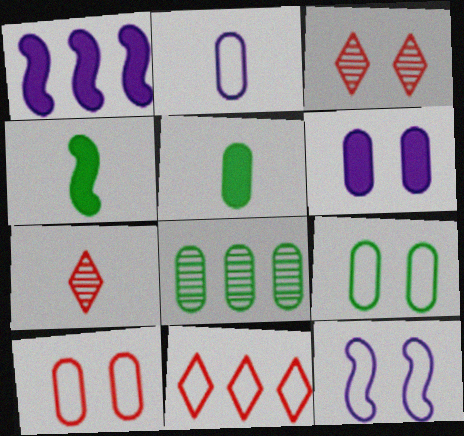[[1, 7, 9], 
[1, 8, 11], 
[2, 4, 7], 
[5, 8, 9]]